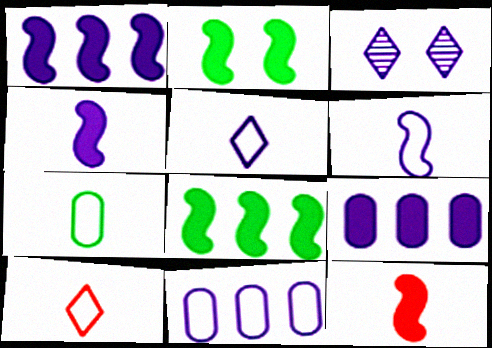[[1, 2, 12], 
[3, 4, 11], 
[3, 6, 9], 
[6, 7, 10]]